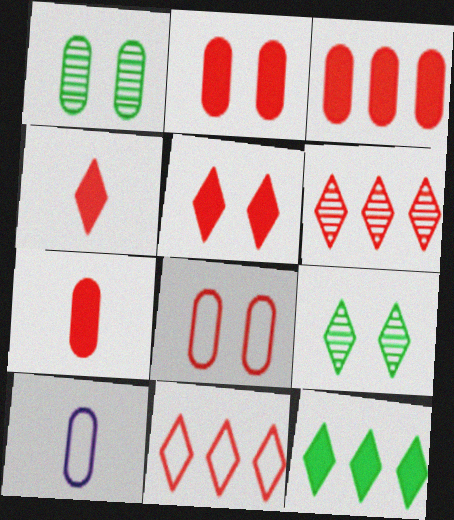[[1, 3, 10], 
[2, 3, 7]]